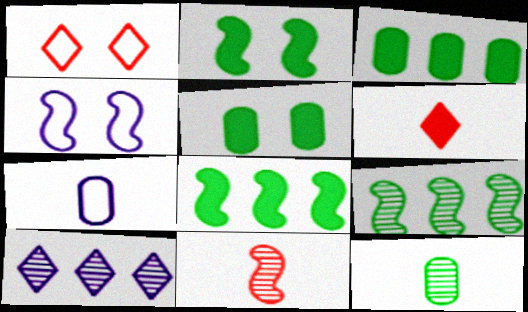[[4, 8, 11]]